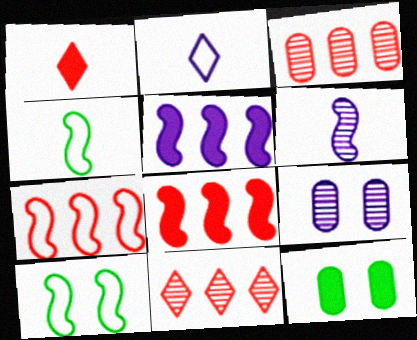[[1, 5, 12], 
[2, 5, 9], 
[6, 8, 10]]